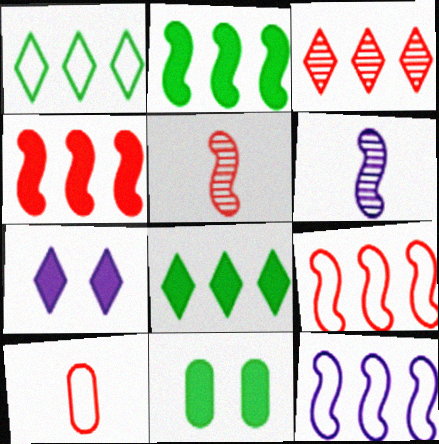[]